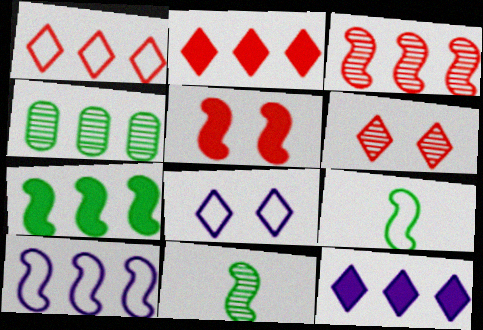[[2, 4, 10], 
[3, 7, 10], 
[5, 10, 11]]